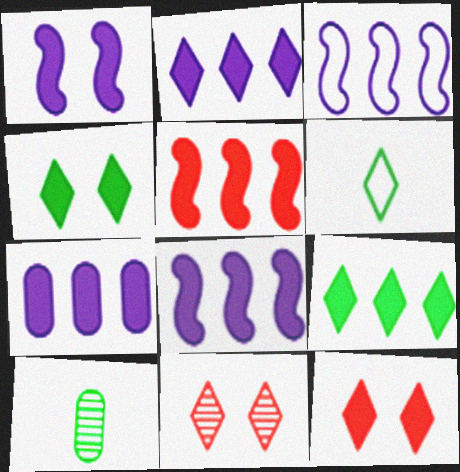[[2, 6, 11], 
[2, 7, 8], 
[3, 10, 12], 
[5, 7, 9]]